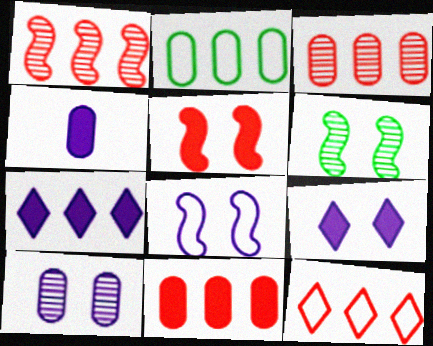[[1, 2, 7], 
[1, 11, 12], 
[4, 6, 12], 
[5, 6, 8], 
[8, 9, 10]]